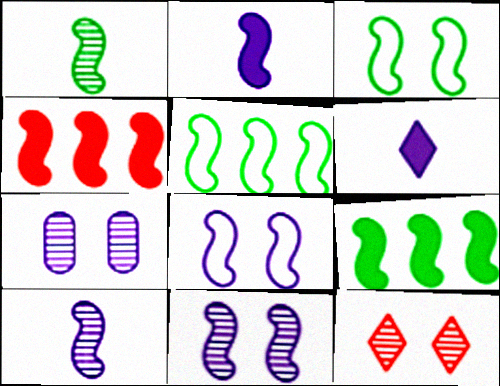[[1, 3, 9], 
[1, 4, 8], 
[3, 4, 10]]